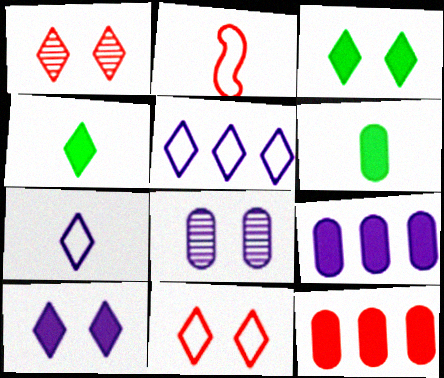[[1, 2, 12], 
[1, 4, 5]]